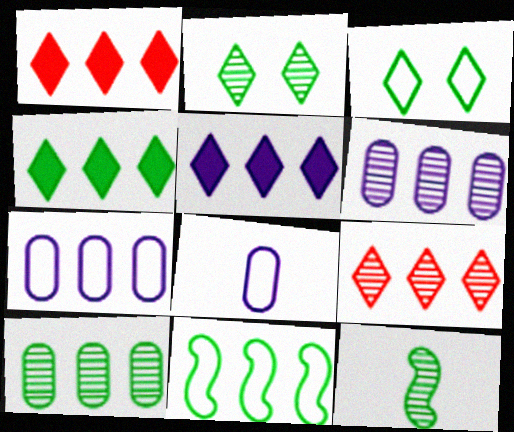[[1, 4, 5], 
[1, 6, 11], 
[2, 10, 12], 
[4, 10, 11]]